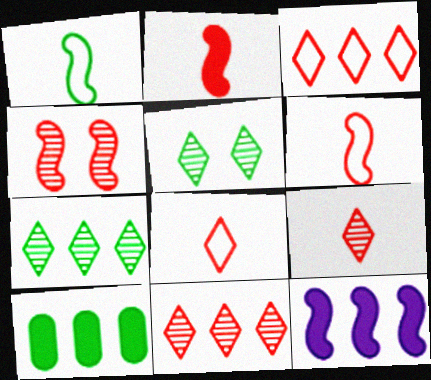[[1, 4, 12], 
[1, 5, 10]]